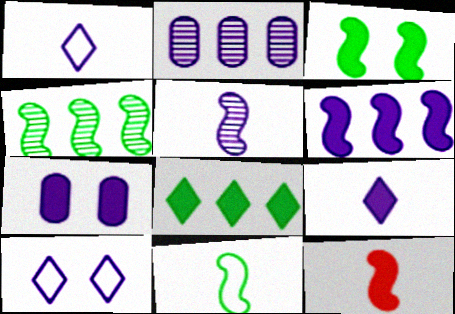[[3, 4, 11], 
[3, 6, 12], 
[5, 11, 12], 
[6, 7, 9], 
[7, 8, 12]]